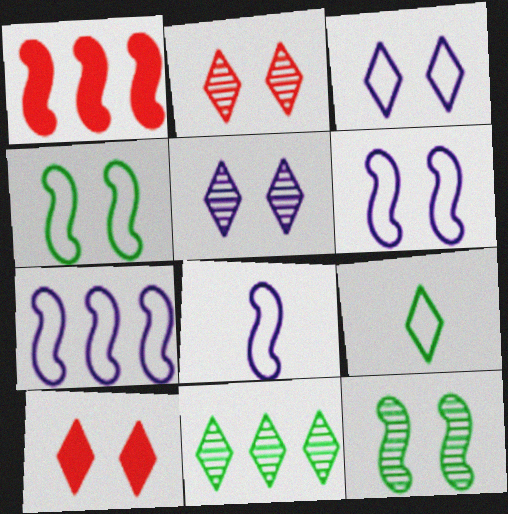[[1, 8, 12], 
[6, 7, 8]]